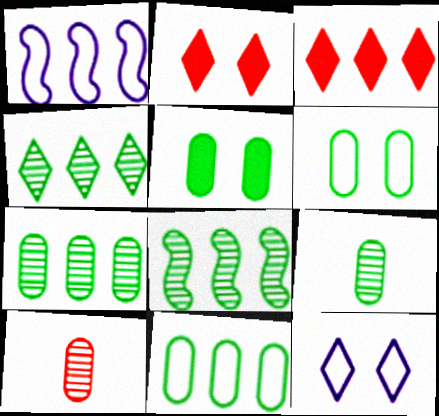[[1, 2, 9], 
[1, 3, 7], 
[4, 7, 8], 
[5, 9, 11]]